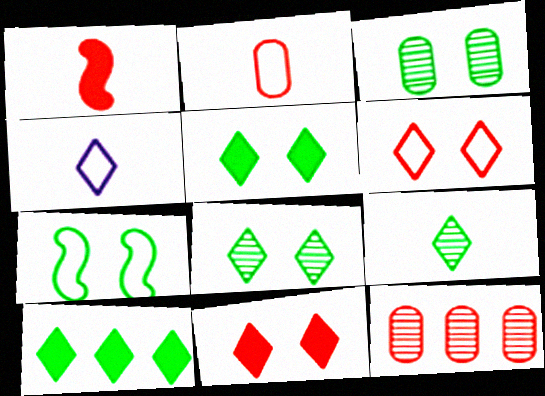[[1, 6, 12], 
[3, 5, 7]]